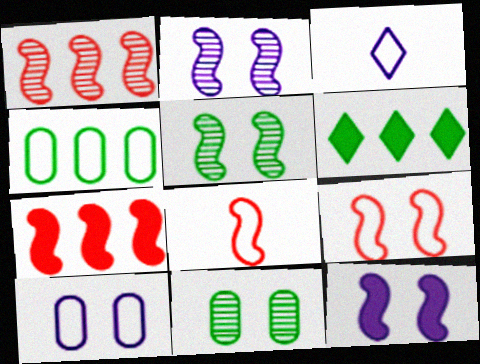[[3, 4, 9], 
[3, 7, 11], 
[5, 9, 12]]